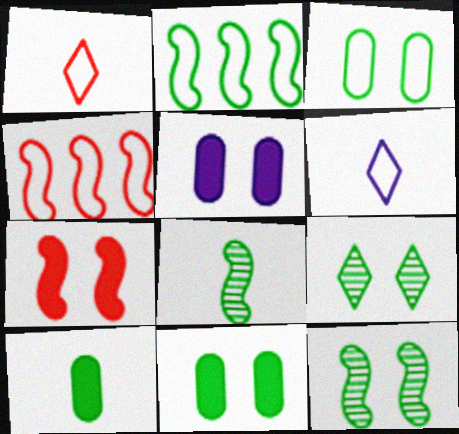[[2, 9, 10], 
[3, 4, 6]]